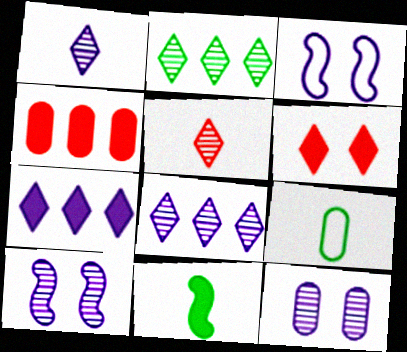[[4, 9, 12]]